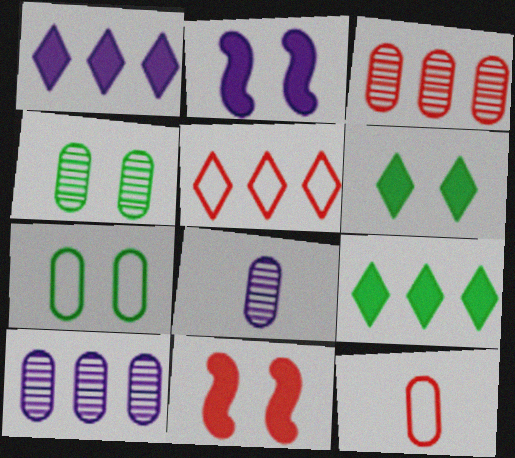[[3, 4, 8]]